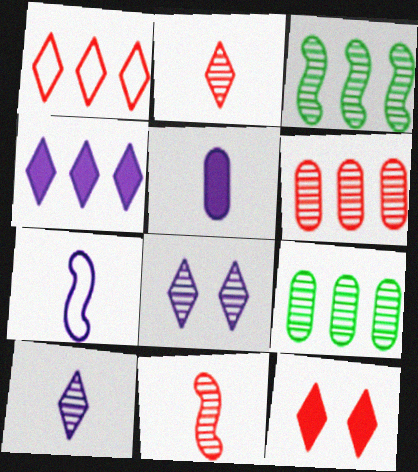[[1, 2, 12], 
[5, 7, 10], 
[7, 9, 12], 
[8, 9, 11]]